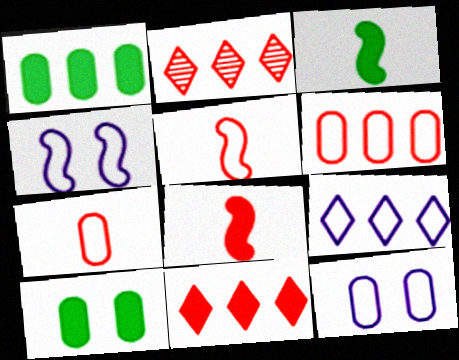[[2, 3, 12]]